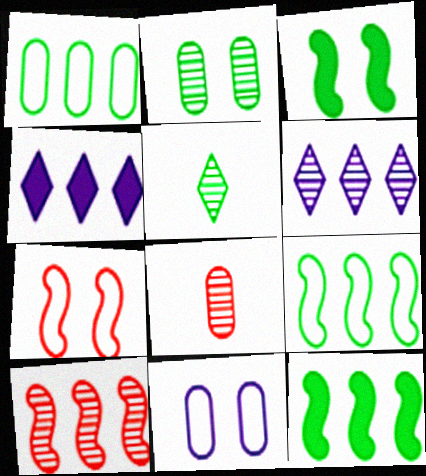[[1, 3, 5], 
[1, 4, 10]]